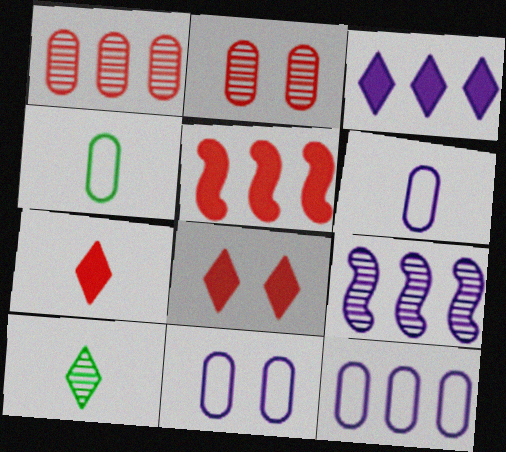[[2, 9, 10], 
[3, 9, 12], 
[4, 8, 9], 
[5, 10, 11], 
[6, 11, 12]]